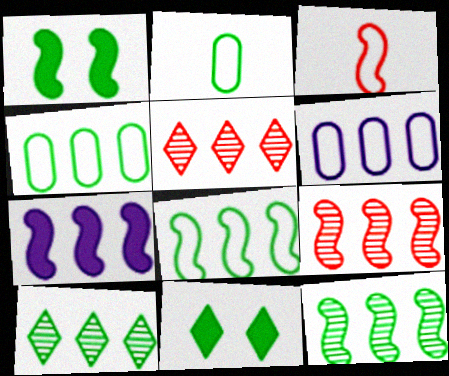[[1, 2, 10], 
[2, 11, 12], 
[4, 5, 7], 
[7, 8, 9]]